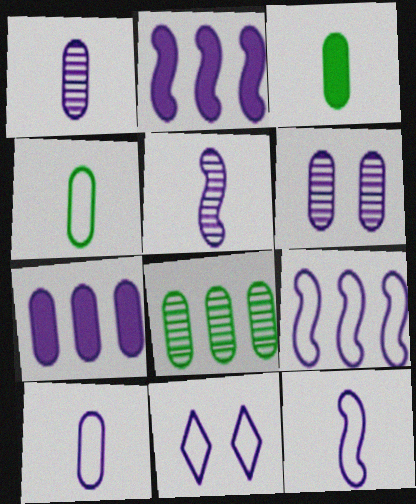[[1, 2, 11], 
[5, 7, 11], 
[6, 7, 10], 
[9, 10, 11]]